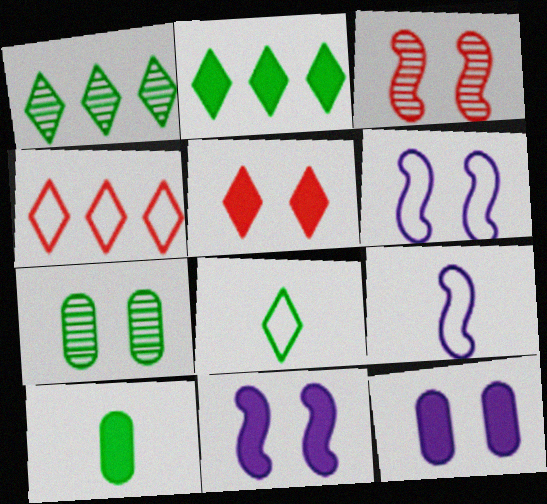[[5, 6, 7]]